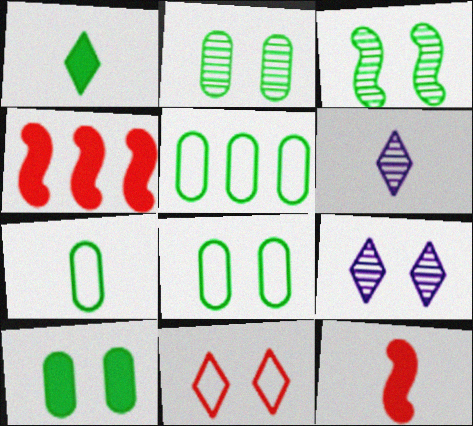[[1, 3, 5], 
[2, 8, 10], 
[4, 6, 8], 
[4, 7, 9], 
[5, 7, 8], 
[5, 9, 12], 
[6, 7, 12]]